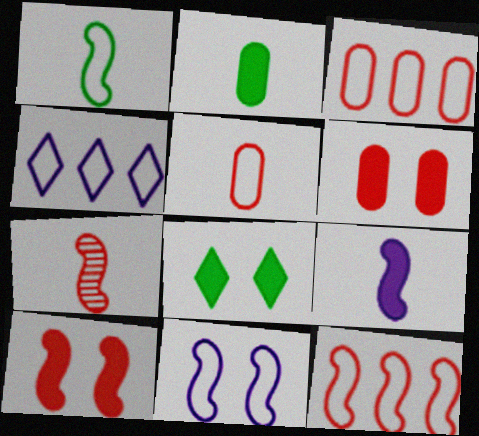[[1, 7, 9], 
[1, 11, 12], 
[7, 10, 12]]